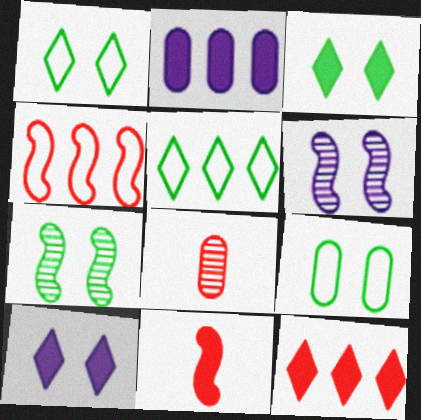[[2, 3, 11], 
[2, 8, 9], 
[3, 7, 9]]